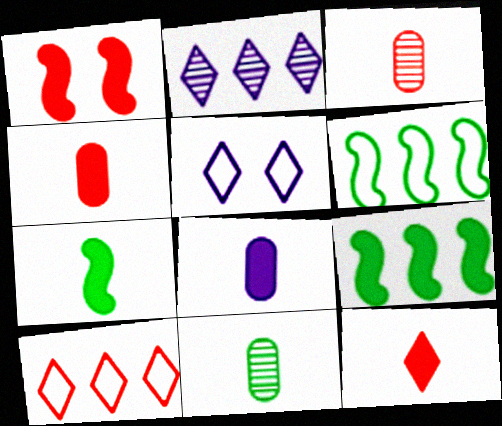[[1, 3, 10], 
[3, 5, 9], 
[7, 8, 12]]